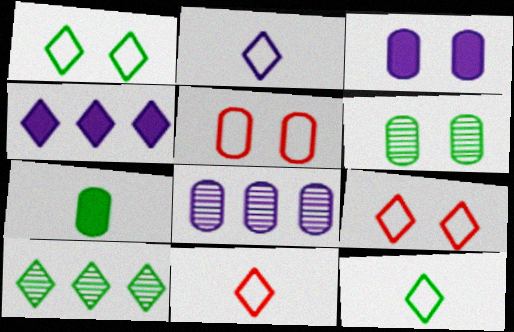[[2, 11, 12], 
[3, 5, 6], 
[5, 7, 8]]